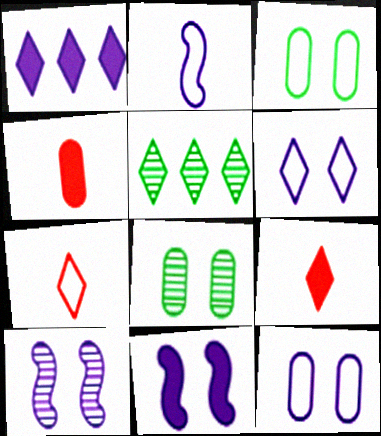[[5, 6, 9]]